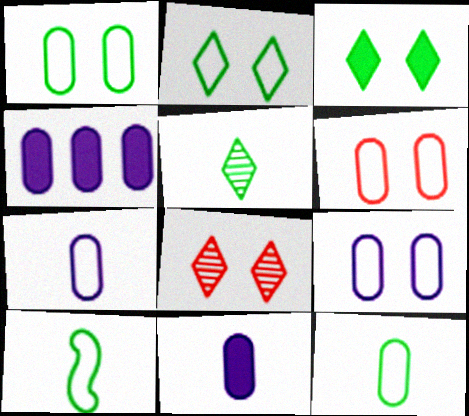[[1, 6, 9], 
[4, 8, 10]]